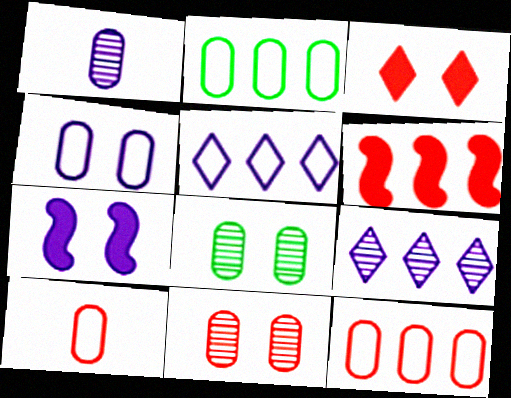[[1, 5, 7], 
[2, 4, 10], 
[2, 6, 9]]